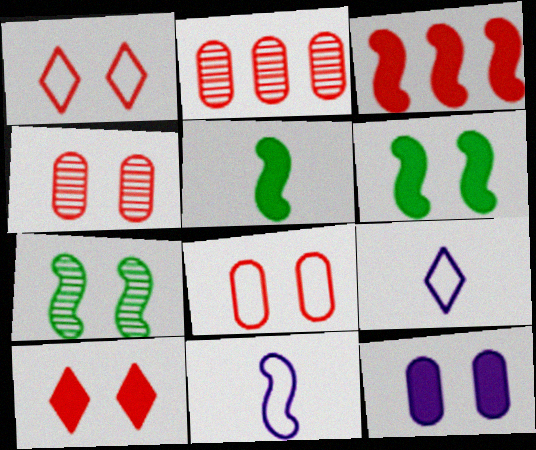[[1, 7, 12], 
[2, 6, 9], 
[3, 7, 11], 
[6, 10, 12]]